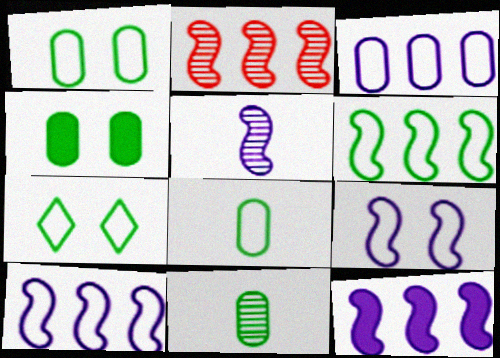[[2, 6, 12], 
[5, 9, 12], 
[6, 7, 8]]